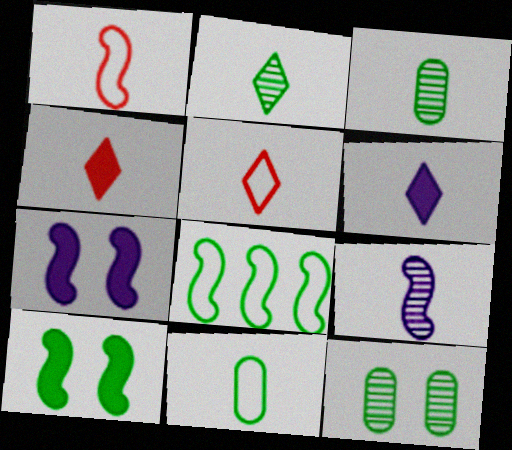[[1, 3, 6], 
[2, 5, 6], 
[4, 9, 11]]